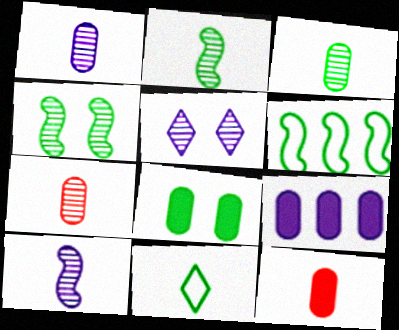[[1, 3, 7], 
[5, 6, 12], 
[8, 9, 12], 
[10, 11, 12]]